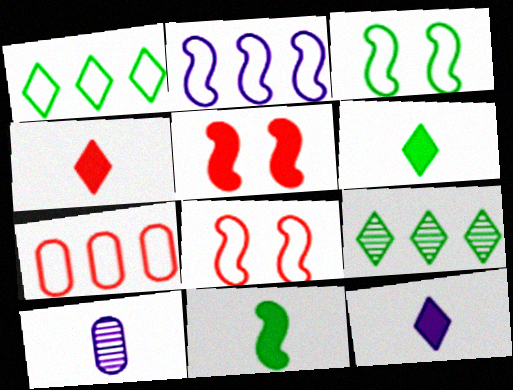[[1, 2, 7], 
[1, 5, 10], 
[4, 6, 12]]